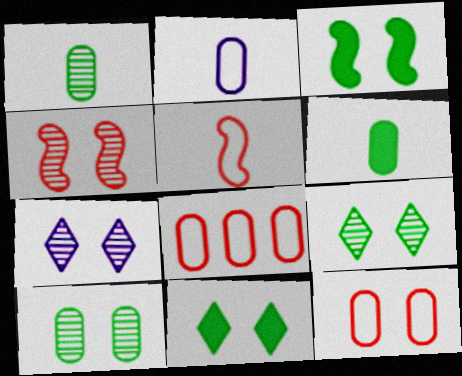[[3, 7, 12], 
[4, 7, 10]]